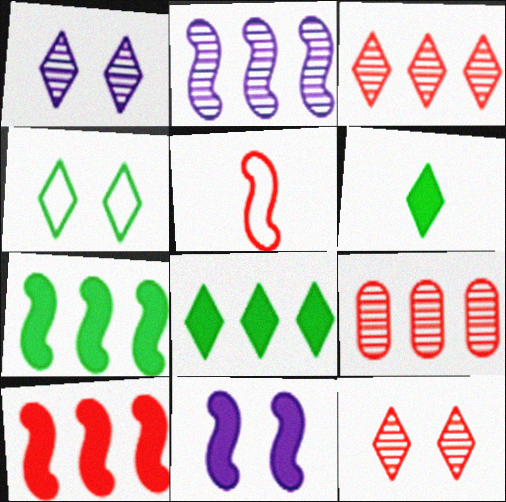[]